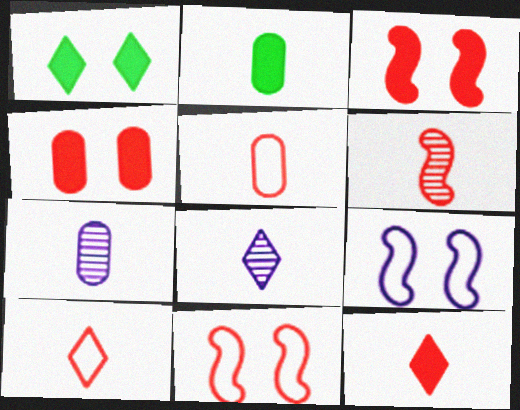[[2, 5, 7], 
[5, 6, 12]]